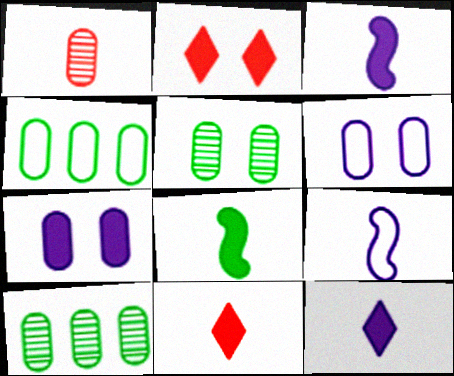[[1, 4, 7], 
[2, 9, 10]]